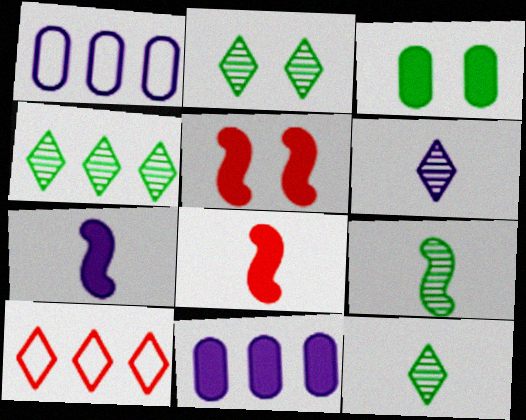[[1, 2, 8], 
[1, 5, 12], 
[2, 4, 12]]